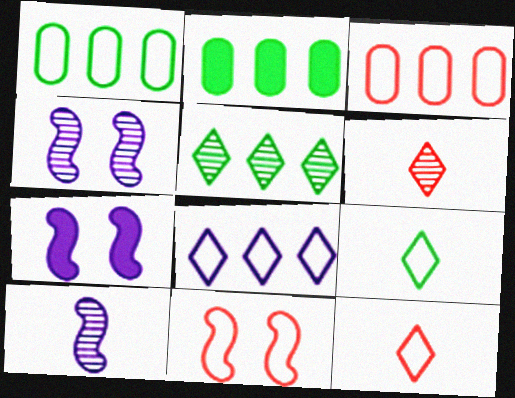[[1, 6, 7], 
[2, 4, 12], 
[3, 11, 12]]